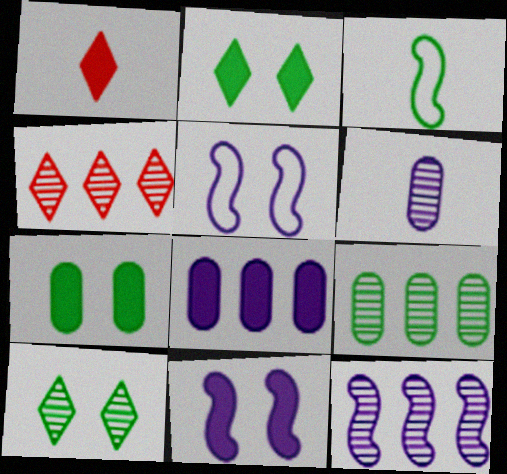[[1, 3, 6], 
[1, 5, 9], 
[2, 3, 9], 
[4, 9, 12]]